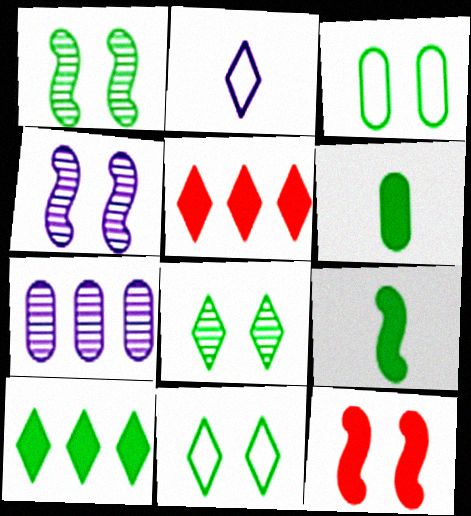[[2, 5, 8]]